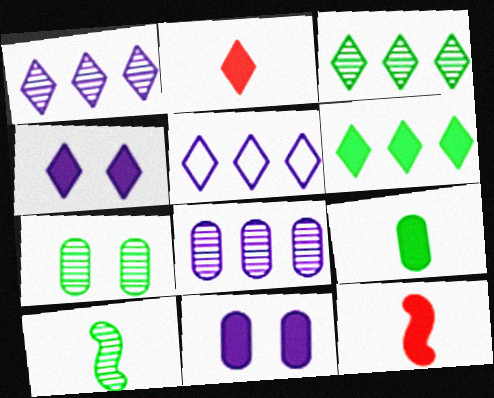[[2, 4, 6], 
[3, 7, 10], 
[5, 7, 12], 
[6, 11, 12]]